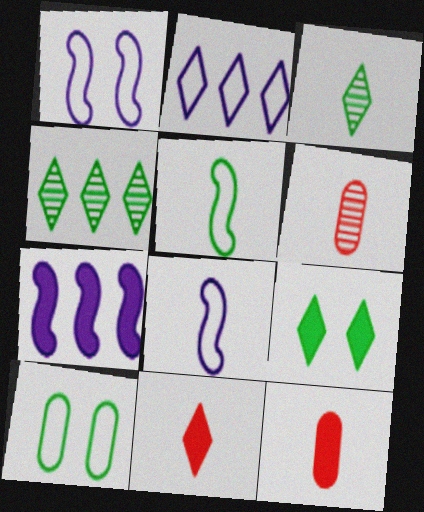[[1, 4, 12], 
[3, 8, 12], 
[7, 9, 12]]